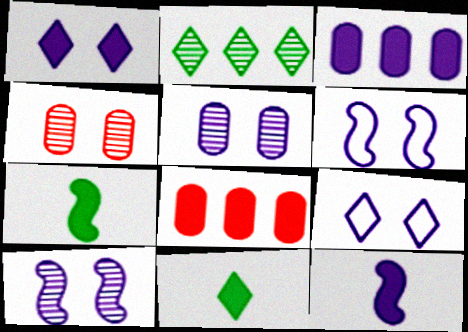[[1, 3, 12], 
[1, 5, 6], 
[1, 7, 8]]